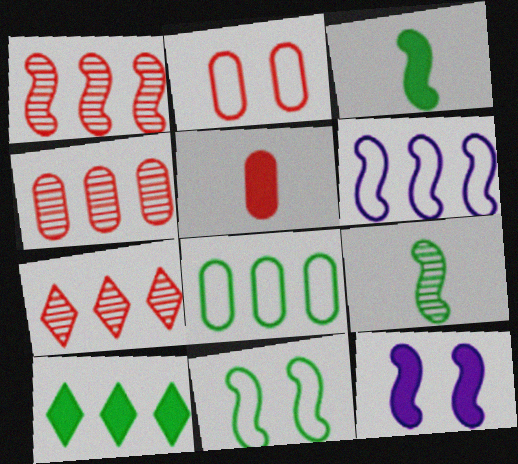[[1, 4, 7], 
[2, 4, 5], 
[4, 6, 10], 
[5, 10, 12]]